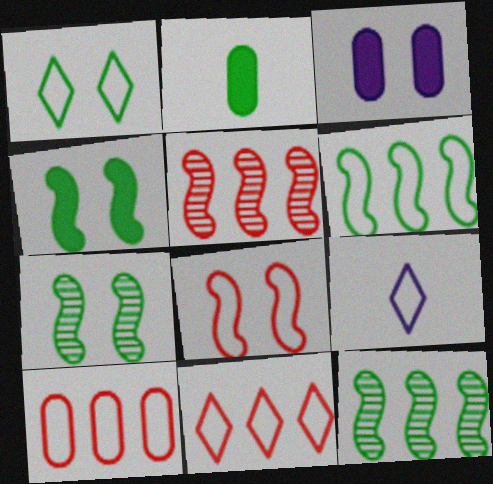[[1, 2, 12], 
[1, 9, 11]]